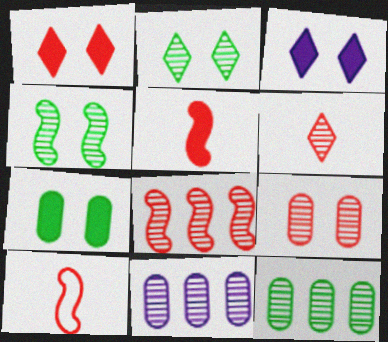[[3, 10, 12], 
[4, 6, 11], 
[6, 8, 9]]